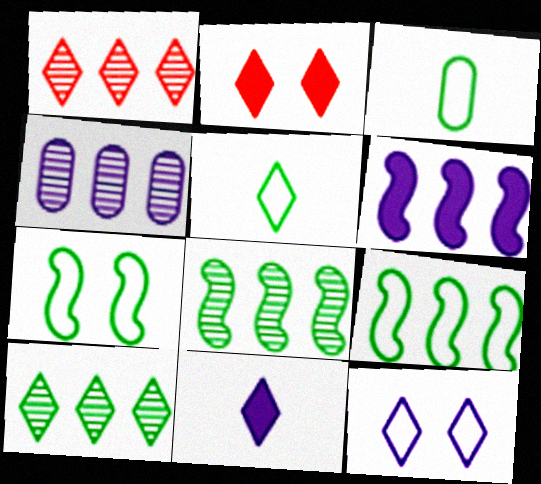[[1, 4, 8]]